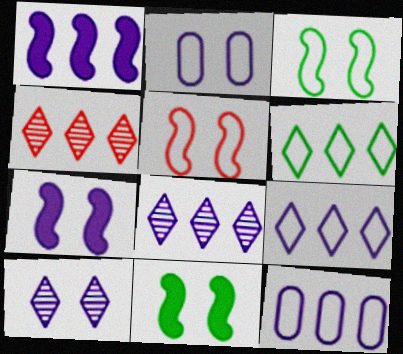[[1, 8, 12], 
[2, 7, 10]]